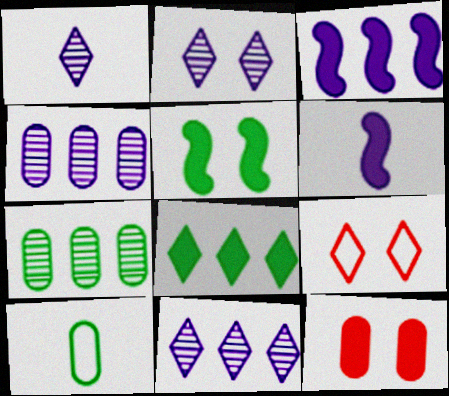[[1, 2, 11], 
[1, 8, 9], 
[4, 10, 12], 
[6, 7, 9], 
[6, 8, 12]]